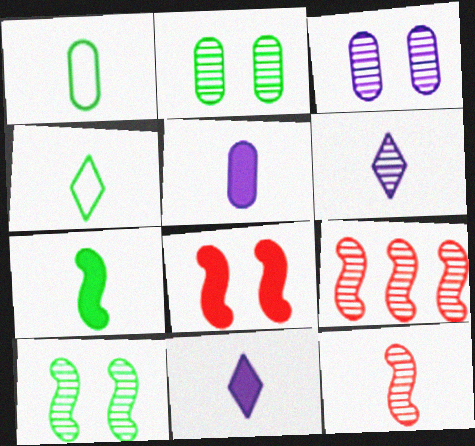[[1, 11, 12], 
[2, 6, 9], 
[4, 5, 12]]